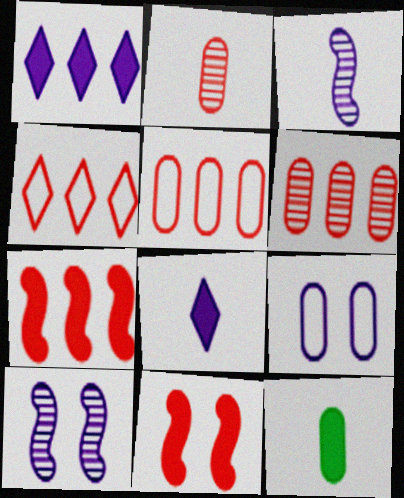[[1, 3, 9], 
[1, 11, 12], 
[2, 4, 11], 
[4, 6, 7], 
[4, 10, 12], 
[6, 9, 12]]